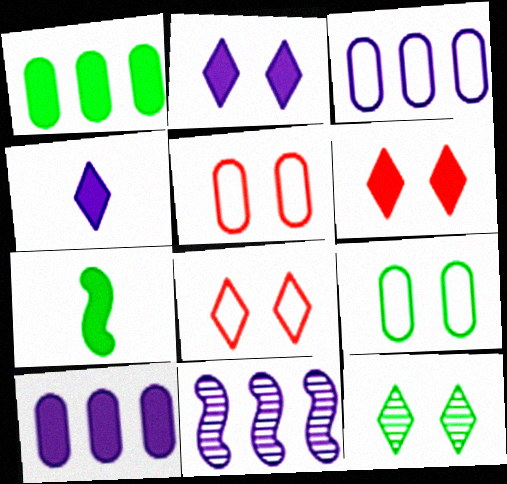[[2, 8, 12], 
[6, 7, 10]]